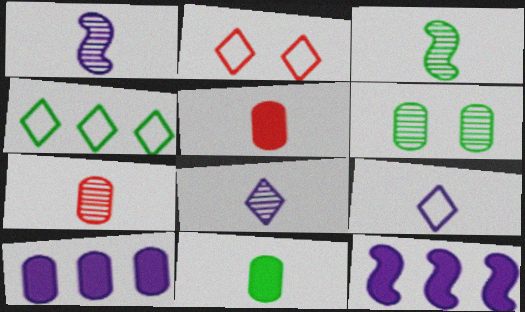[[2, 3, 10], 
[2, 4, 9], 
[3, 5, 9], 
[3, 7, 8]]